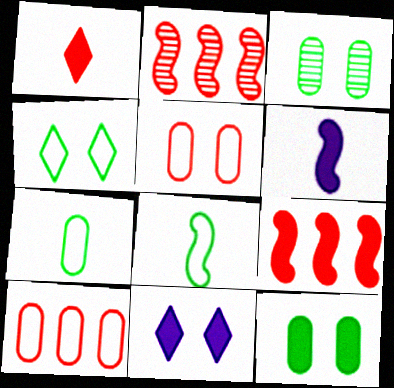[[1, 2, 5], 
[2, 7, 11]]